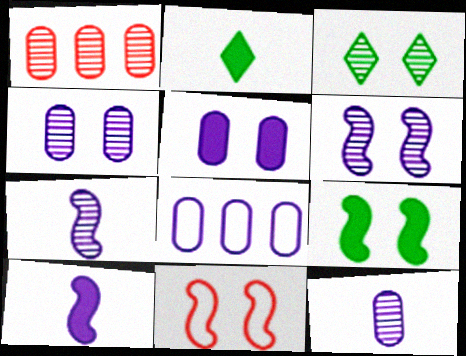[[1, 3, 7], 
[3, 5, 11], 
[5, 8, 12], 
[6, 9, 11]]